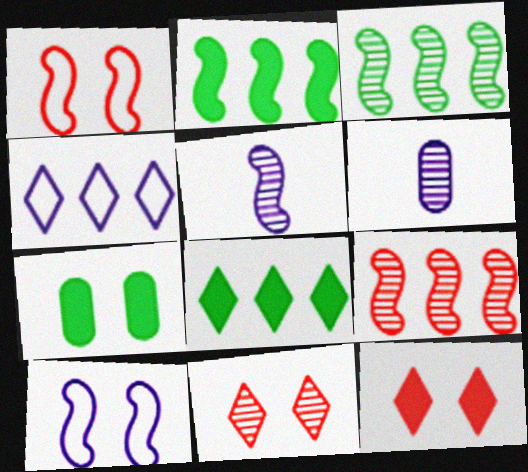[[1, 2, 5], 
[1, 6, 8], 
[3, 6, 11], 
[7, 10, 11]]